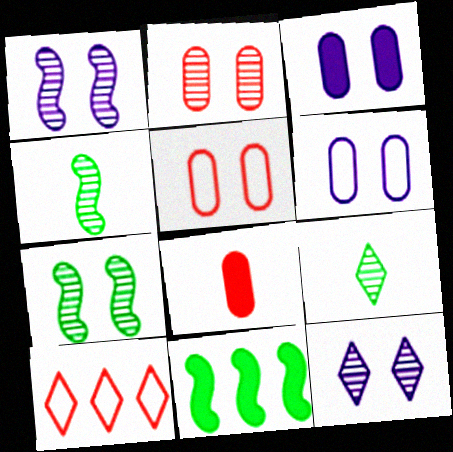[[2, 7, 12], 
[3, 4, 10]]